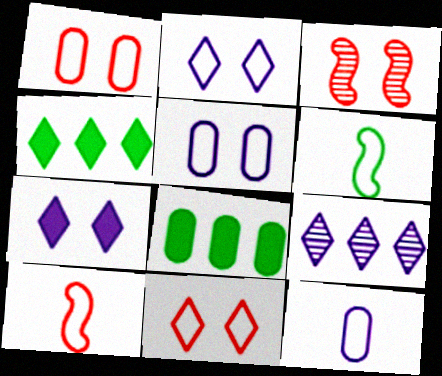[[3, 4, 12]]